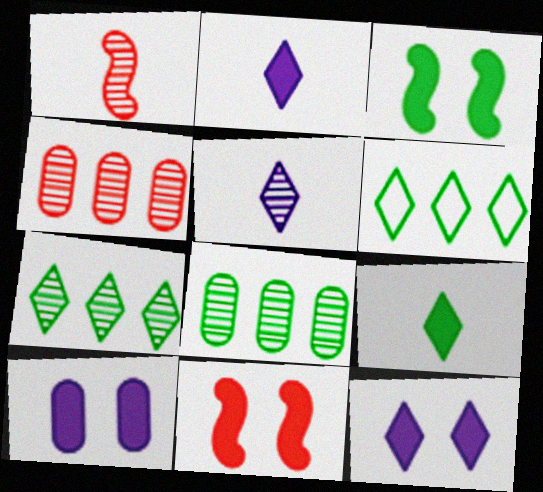[[1, 6, 10]]